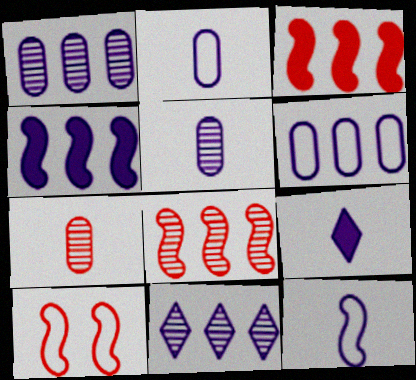[[4, 6, 11], 
[5, 9, 12]]